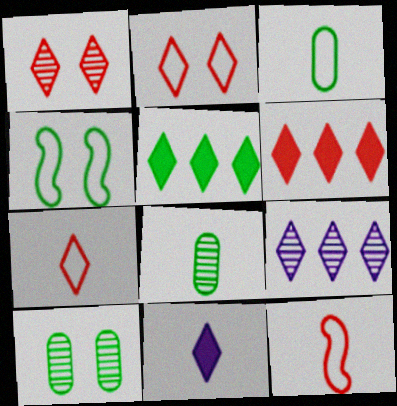[[1, 6, 7], 
[4, 5, 8], 
[8, 11, 12]]